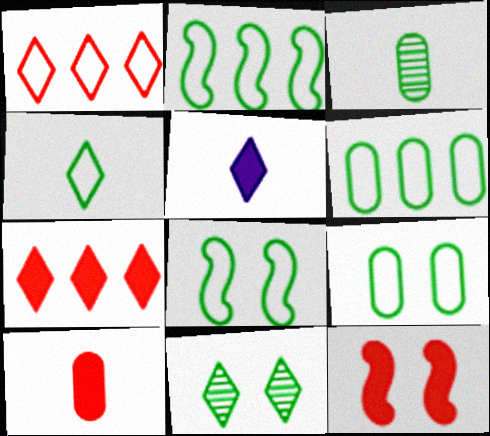[[1, 5, 11], 
[2, 4, 9], 
[4, 6, 8], 
[7, 10, 12]]